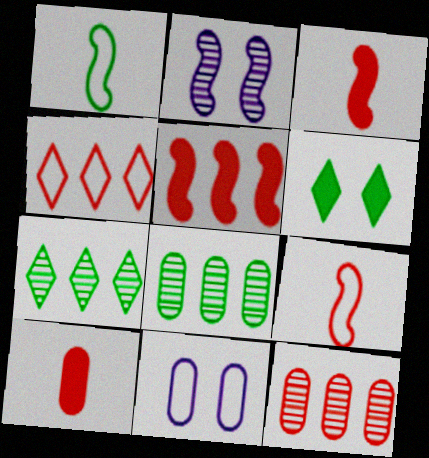[[1, 2, 5], 
[1, 4, 11], 
[1, 6, 8], 
[3, 7, 11], 
[4, 5, 12], 
[8, 10, 11]]